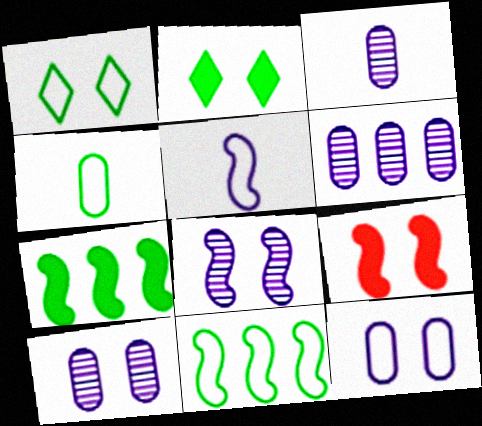[[1, 4, 11], 
[1, 9, 10], 
[3, 6, 10]]